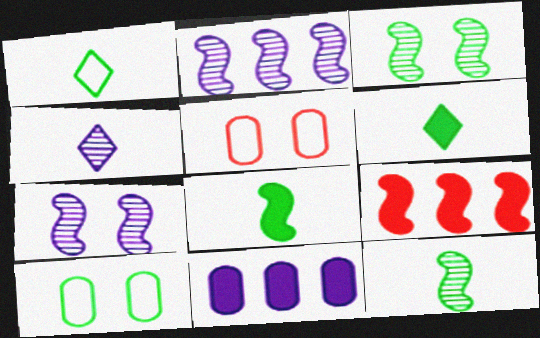[[2, 5, 6], 
[4, 9, 10]]